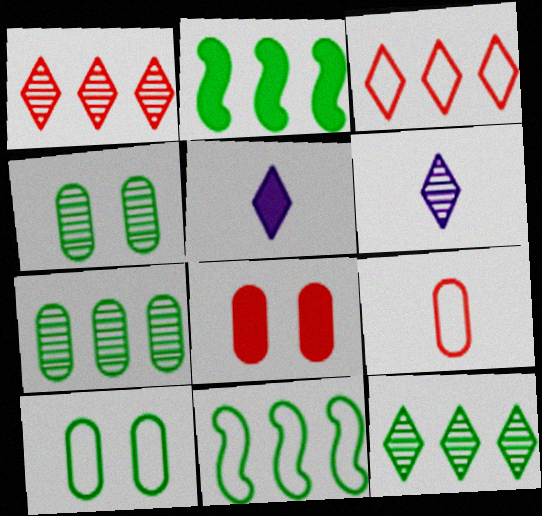[[2, 5, 8], 
[6, 8, 11]]